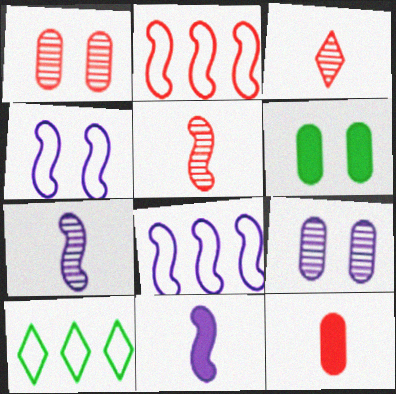[[1, 10, 11], 
[3, 6, 8]]